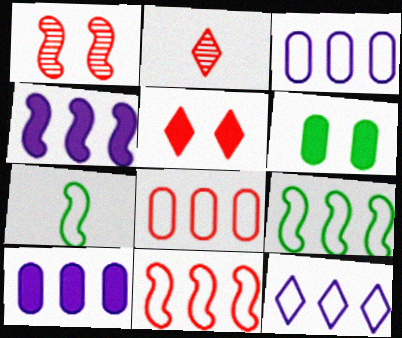[[1, 4, 7], 
[8, 9, 12]]